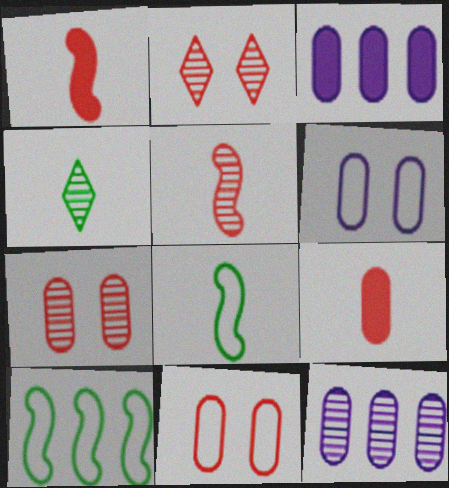[[2, 3, 8]]